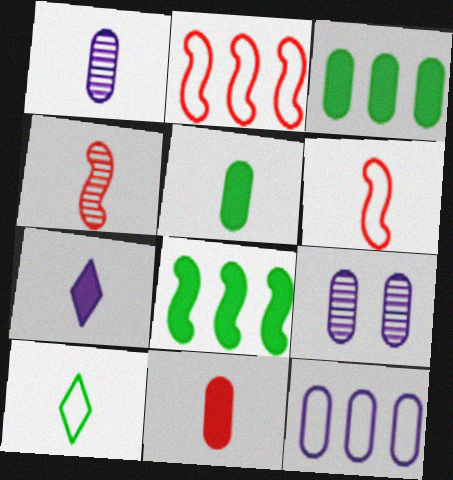[]